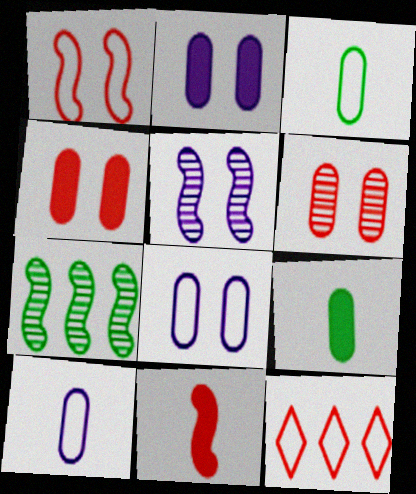[[5, 9, 12], 
[6, 11, 12]]